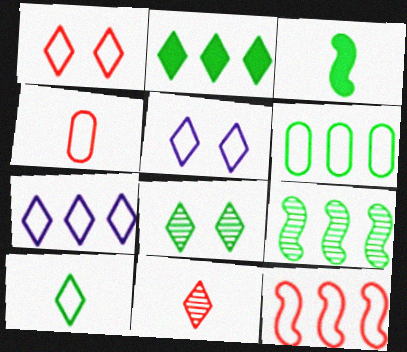[[1, 4, 12], 
[1, 7, 10], 
[2, 5, 11], 
[2, 6, 9], 
[2, 8, 10], 
[3, 6, 8], 
[6, 7, 12]]